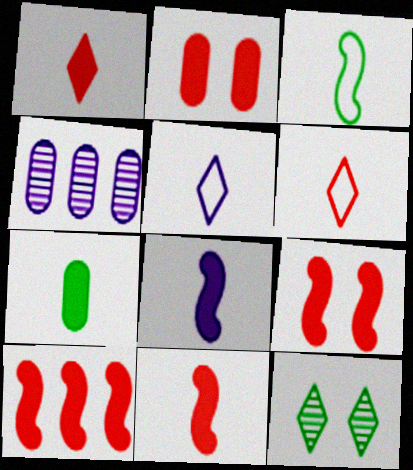[[1, 2, 10], 
[1, 7, 8], 
[9, 10, 11]]